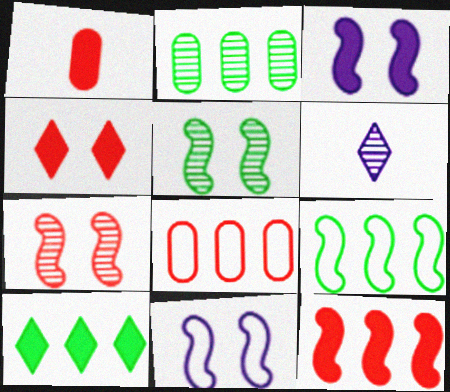[[1, 3, 10], 
[1, 4, 12], 
[2, 6, 7], 
[2, 9, 10]]